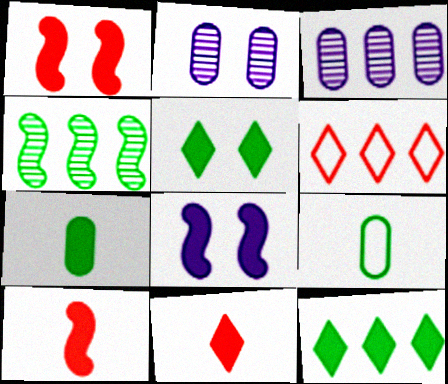[[4, 5, 9]]